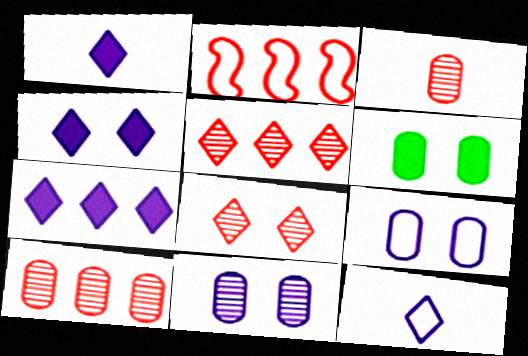[[1, 4, 7]]